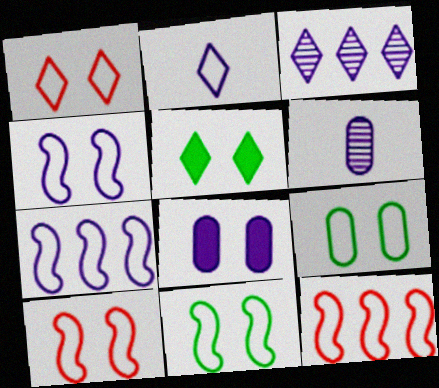[[1, 4, 9], 
[2, 9, 12], 
[4, 10, 11], 
[5, 6, 12]]